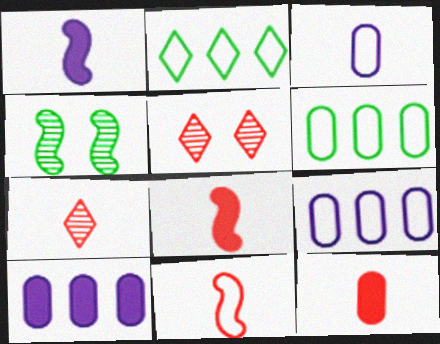[[1, 5, 6], 
[7, 11, 12]]